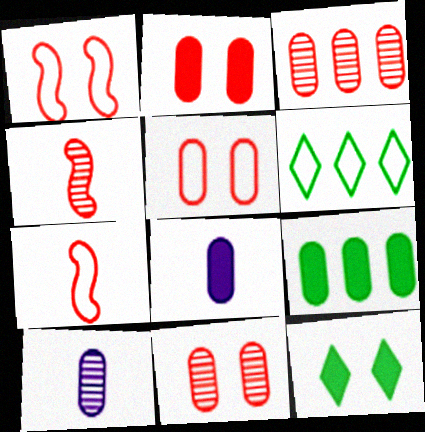[[2, 5, 11], 
[2, 8, 9], 
[5, 9, 10]]